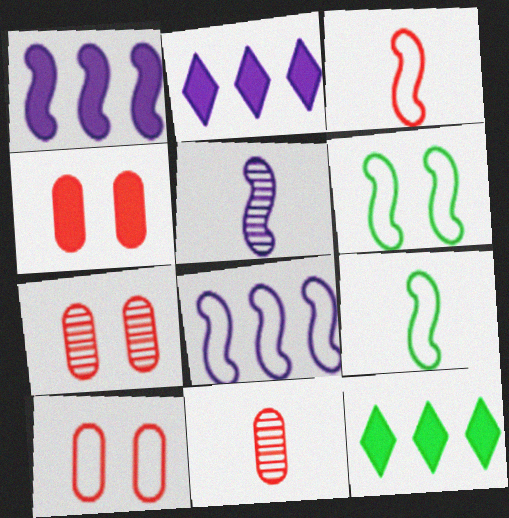[[2, 6, 11], 
[2, 7, 9], 
[3, 6, 8], 
[4, 7, 10], 
[5, 10, 12]]